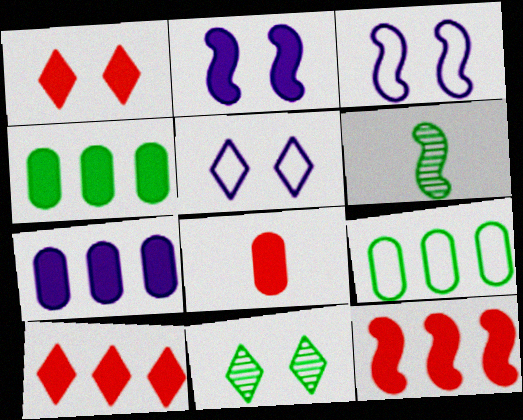[[1, 5, 11], 
[1, 8, 12], 
[3, 6, 12]]